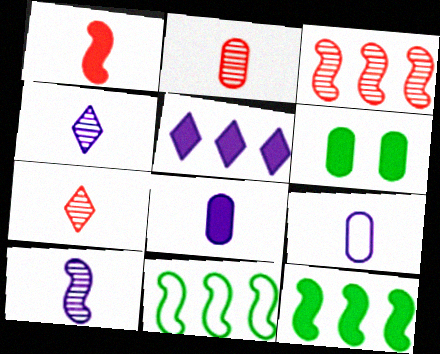[[1, 5, 6]]